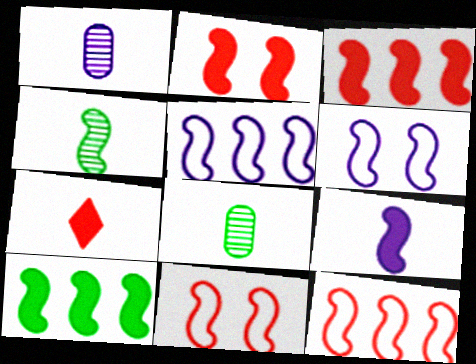[[2, 4, 5], 
[2, 9, 10], 
[3, 4, 6]]